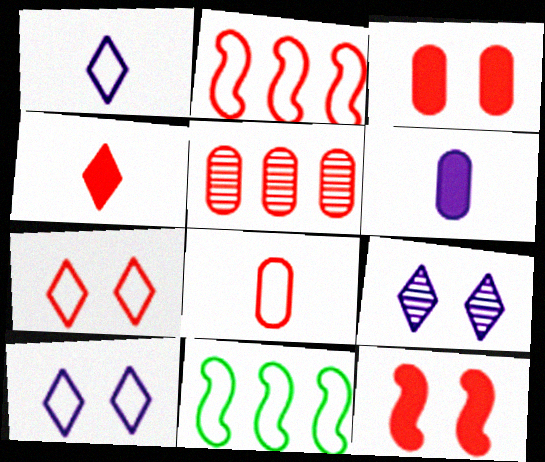[[2, 7, 8], 
[3, 5, 8], 
[8, 10, 11]]